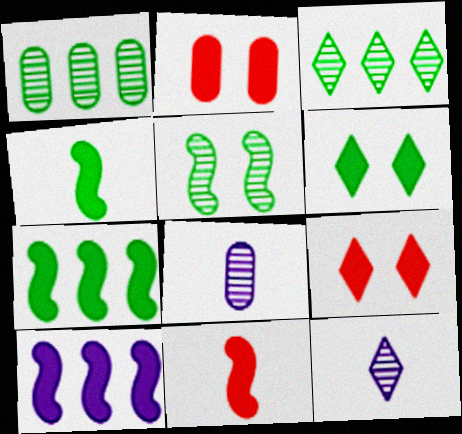[]